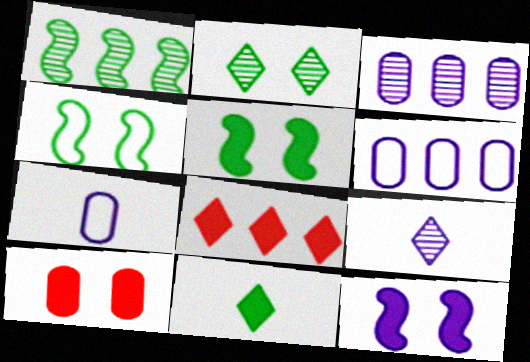[[1, 6, 8], 
[6, 9, 12]]